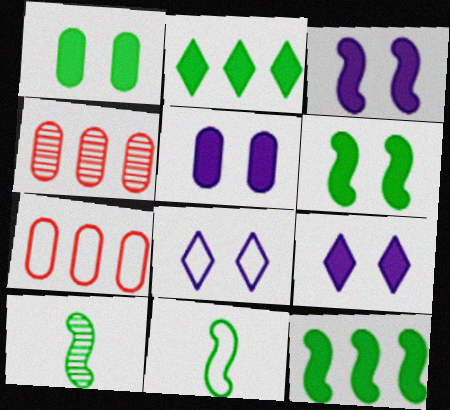[[3, 5, 9], 
[4, 9, 11], 
[7, 8, 11], 
[7, 9, 10]]